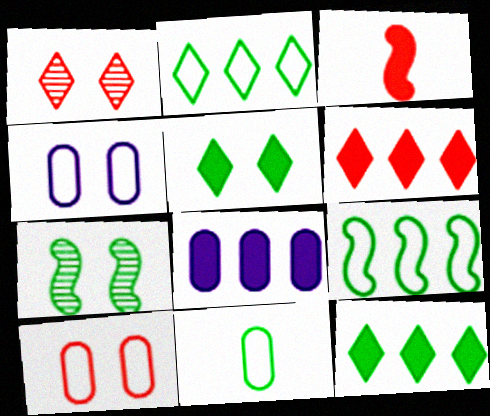[[3, 5, 8], 
[7, 11, 12]]